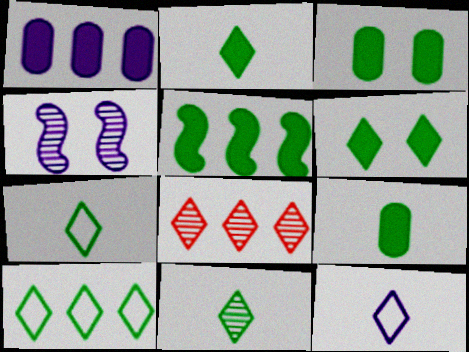[[1, 4, 12], 
[2, 3, 5], 
[2, 7, 11], 
[5, 6, 9], 
[6, 8, 12], 
[6, 10, 11]]